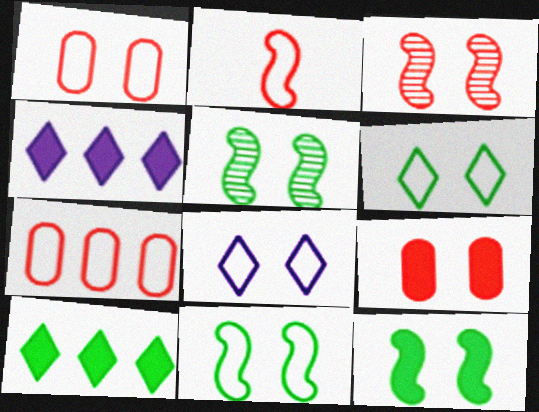[[1, 8, 11], 
[5, 8, 9], 
[5, 11, 12]]